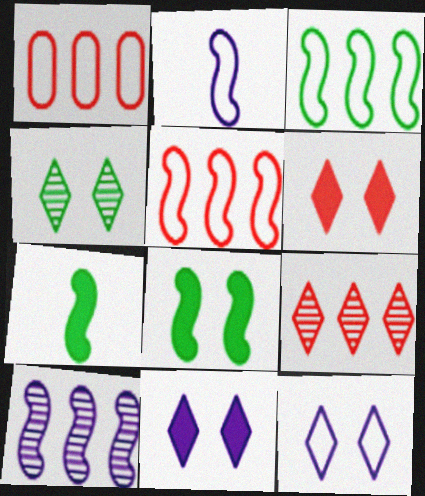[[4, 6, 12]]